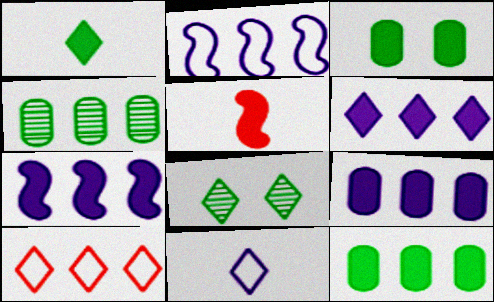[[3, 5, 6], 
[4, 7, 10], 
[6, 7, 9]]